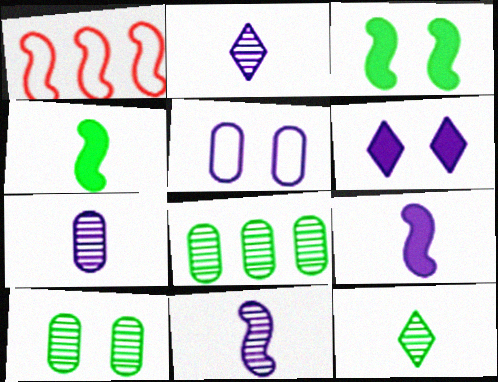[[1, 3, 11], 
[2, 7, 11]]